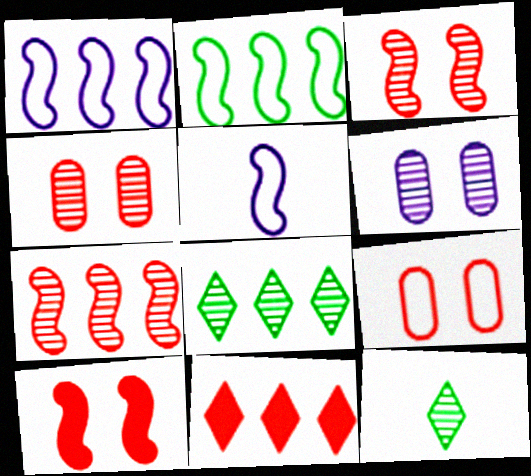[[6, 7, 12]]